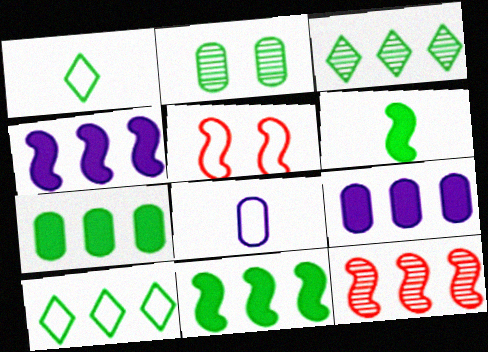[[1, 2, 11], 
[2, 6, 10], 
[5, 8, 10], 
[9, 10, 12]]